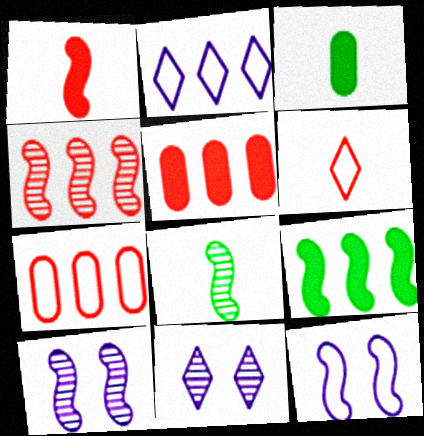[[4, 8, 10]]